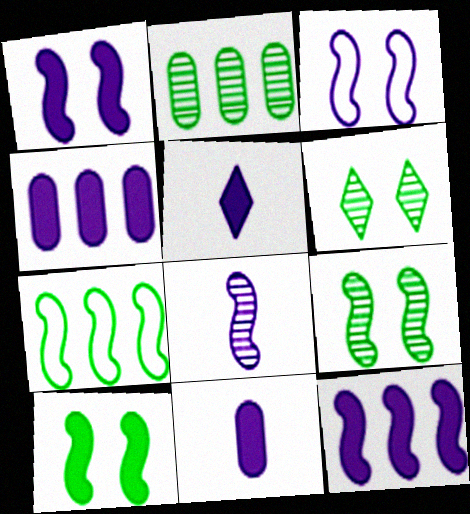[[1, 4, 5], 
[3, 8, 12]]